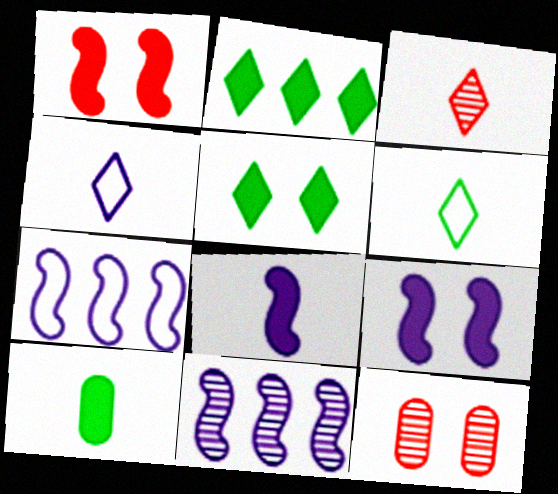[]